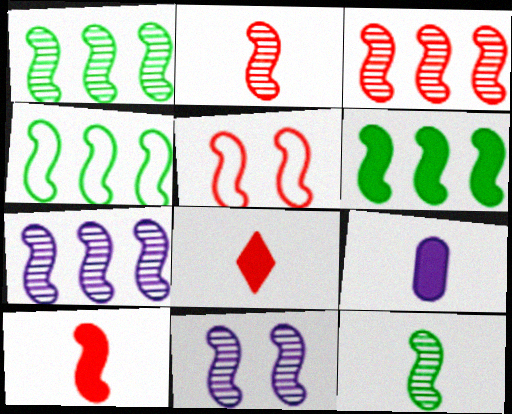[[1, 2, 11], 
[1, 3, 7], 
[1, 4, 6], 
[3, 5, 10], 
[3, 11, 12], 
[4, 10, 11]]